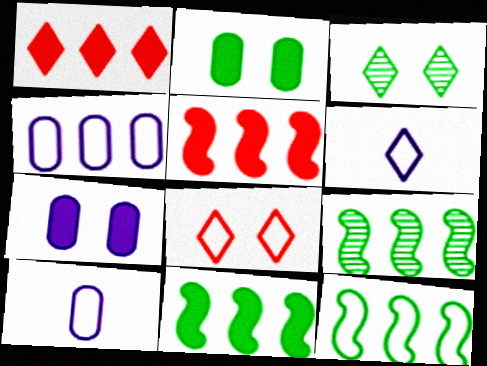[[1, 3, 6], 
[1, 4, 9], 
[3, 5, 10], 
[8, 10, 12], 
[9, 11, 12]]